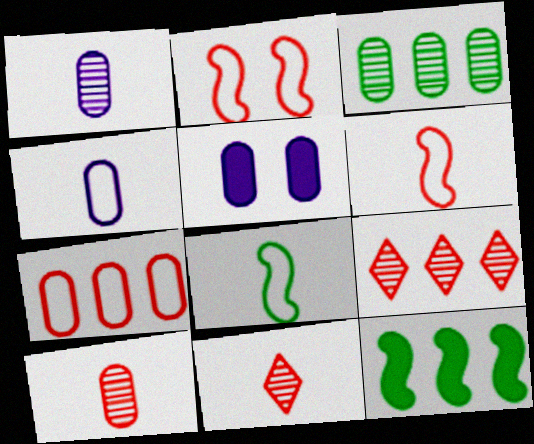[[5, 8, 9]]